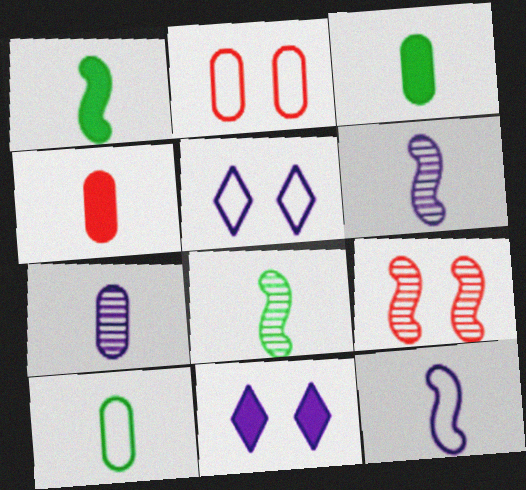[[4, 7, 10]]